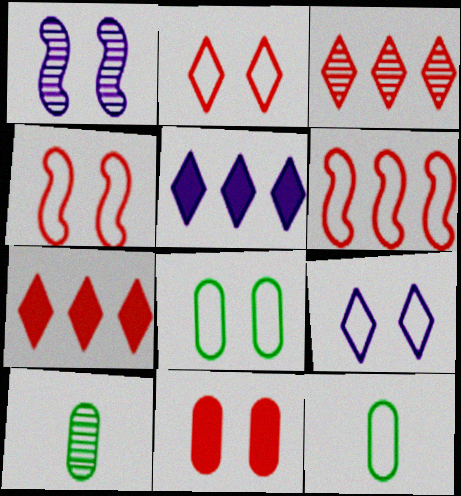[[1, 3, 10], 
[1, 7, 12], 
[4, 5, 10], 
[4, 8, 9], 
[6, 9, 12]]